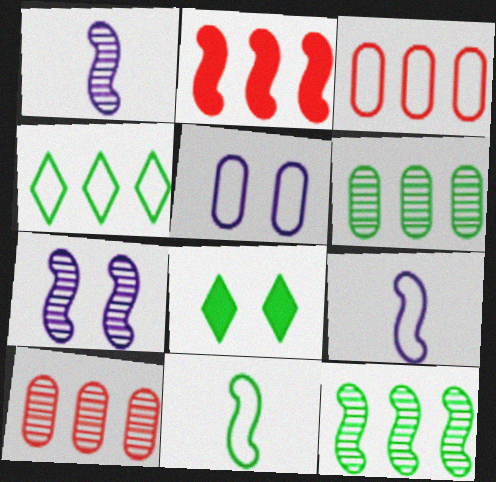[[1, 3, 8], 
[2, 7, 11], 
[6, 8, 11], 
[8, 9, 10]]